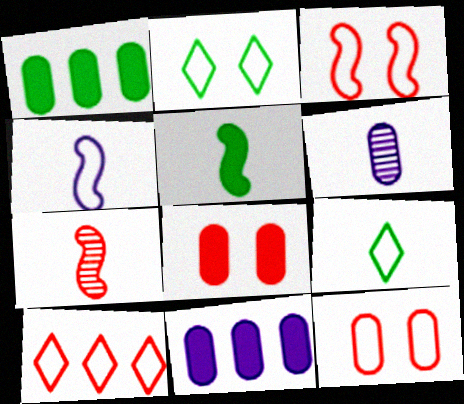[[1, 6, 12], 
[2, 7, 11], 
[4, 5, 7], 
[7, 8, 10]]